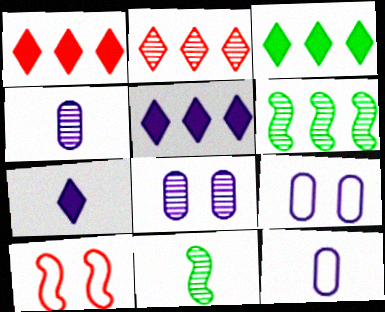[[1, 3, 5], 
[1, 9, 11], 
[2, 8, 11], 
[3, 4, 10]]